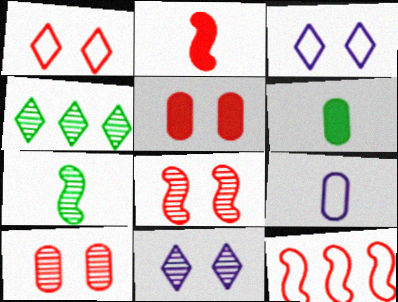[[1, 5, 8], 
[2, 8, 12], 
[6, 11, 12]]